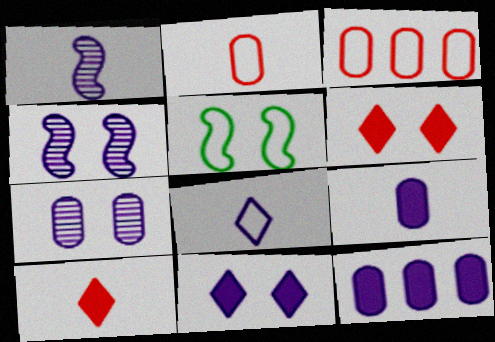[[1, 8, 9], 
[3, 5, 8], 
[4, 8, 12], 
[5, 6, 7]]